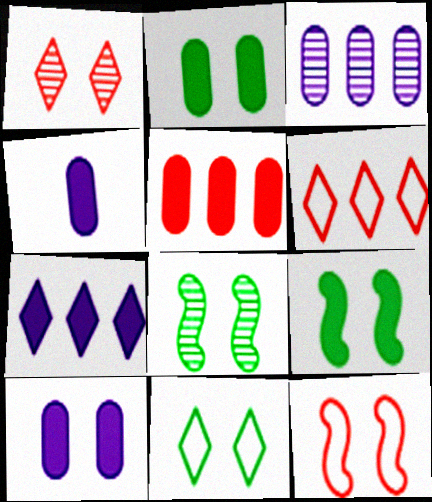[[2, 4, 5], 
[2, 8, 11], 
[4, 6, 8]]